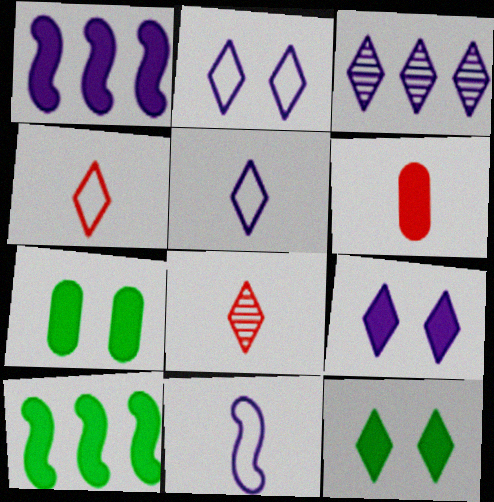[[1, 6, 12], 
[3, 4, 12], 
[3, 5, 9], 
[6, 9, 10]]